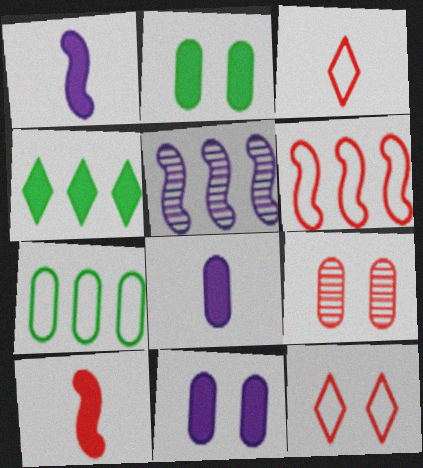[[2, 3, 5], 
[4, 10, 11], 
[7, 8, 9]]